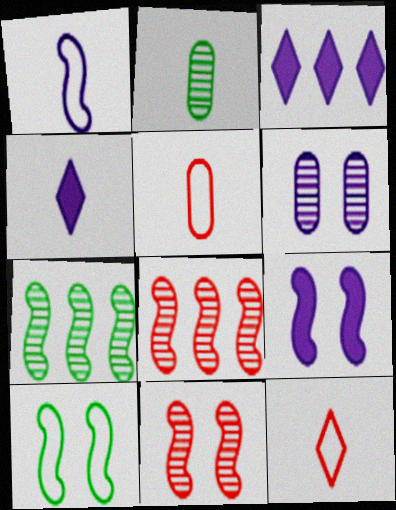[[1, 3, 6], 
[9, 10, 11]]